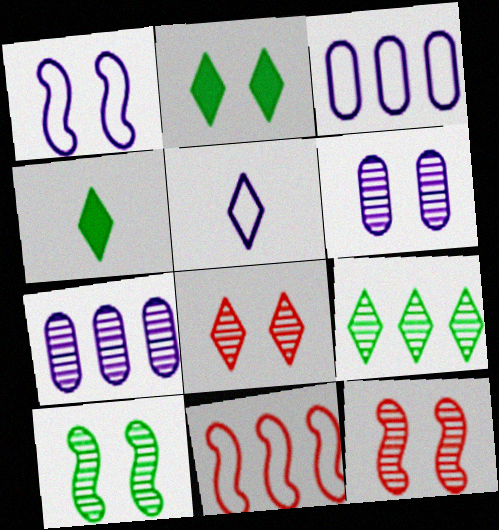[[1, 3, 5], 
[3, 4, 12], 
[4, 6, 11], 
[6, 8, 10]]